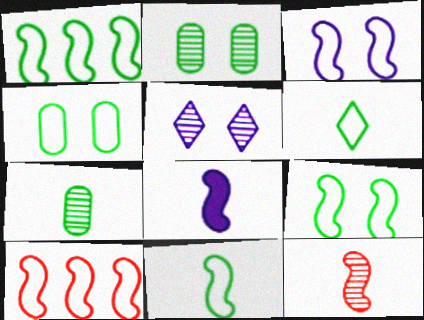[[1, 4, 6], 
[1, 9, 11], 
[3, 10, 11], 
[8, 11, 12]]